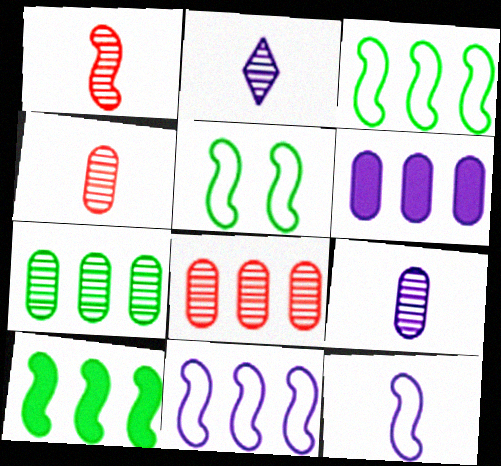[]